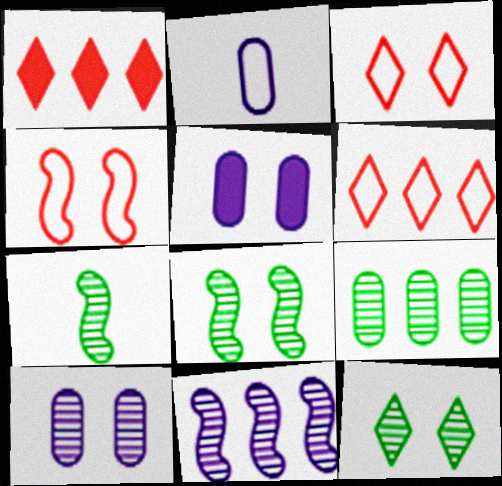[[1, 2, 8], 
[3, 5, 8], 
[4, 5, 12], 
[5, 6, 7], 
[7, 9, 12]]